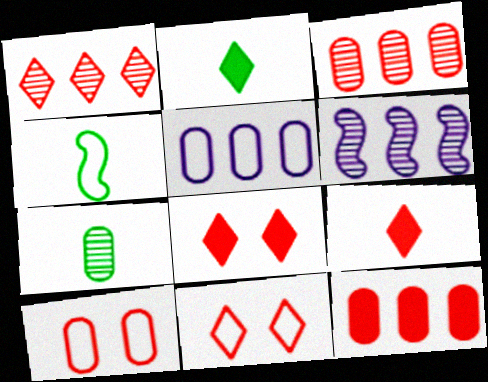[[1, 9, 11], 
[2, 4, 7], 
[2, 6, 10], 
[4, 5, 11]]